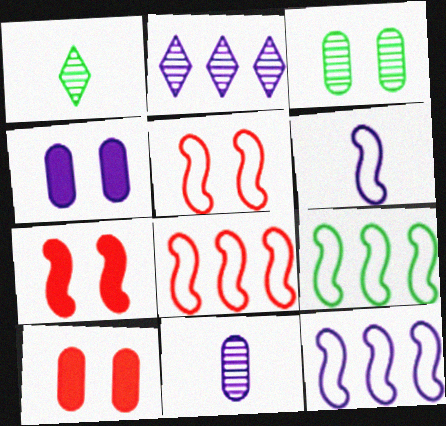[[1, 4, 8], 
[1, 10, 12], 
[2, 4, 6], 
[5, 6, 9], 
[8, 9, 12]]